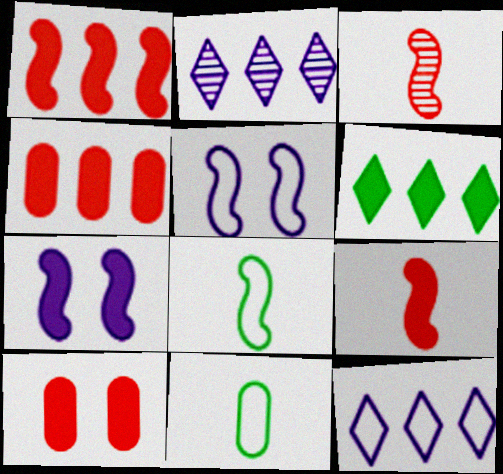[[2, 8, 10]]